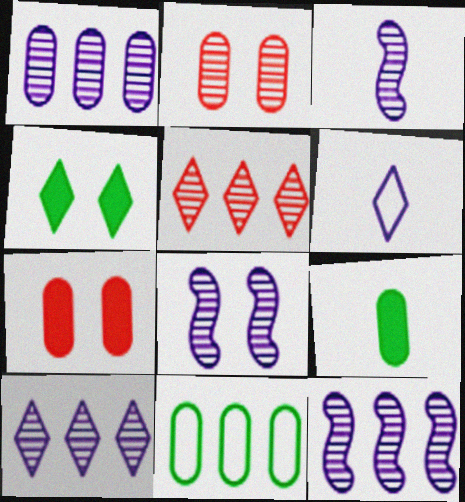[[1, 10, 12], 
[3, 8, 12], 
[4, 5, 6]]